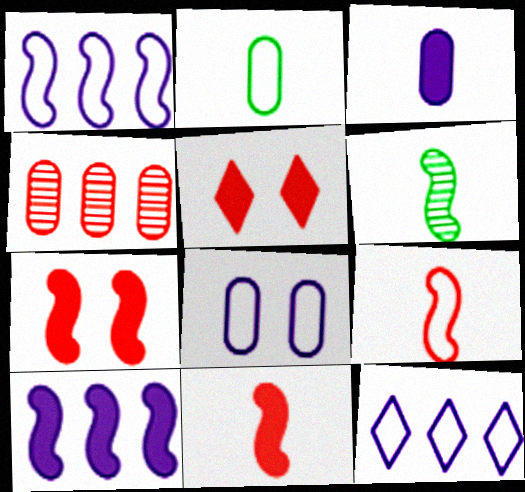[[1, 6, 7], 
[4, 5, 9]]